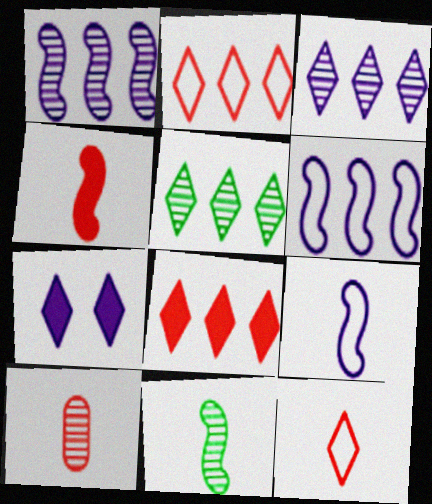[[4, 9, 11], 
[4, 10, 12], 
[5, 7, 12]]